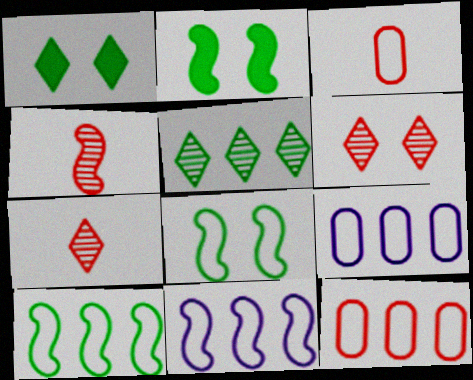[[1, 4, 9], 
[2, 4, 11], 
[2, 7, 9]]